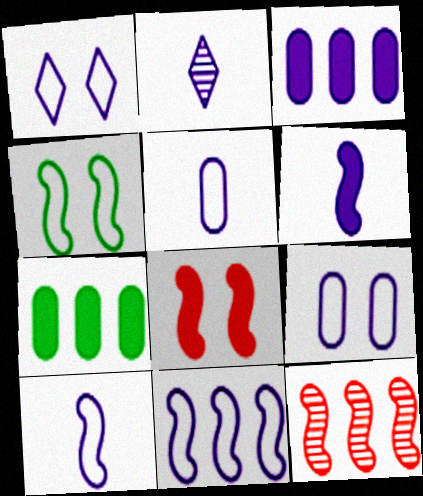[[1, 5, 11], 
[2, 5, 6], 
[4, 6, 12]]